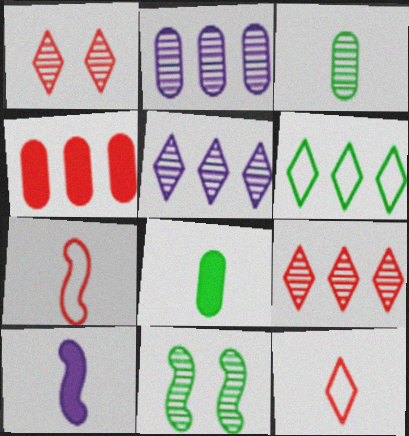[[1, 4, 7], 
[3, 10, 12], 
[6, 8, 11]]